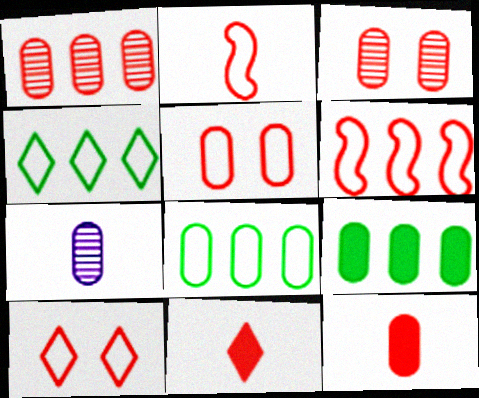[[1, 5, 12], 
[3, 6, 11], 
[5, 7, 9]]